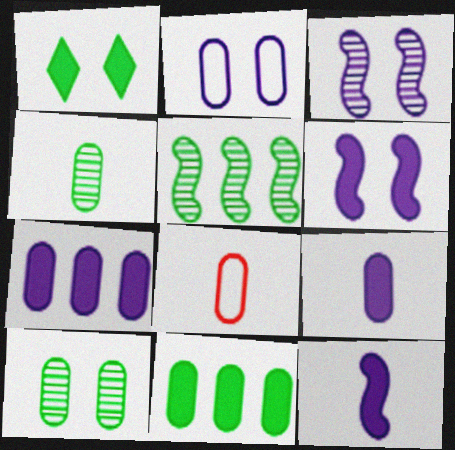[[4, 8, 9], 
[7, 8, 10]]